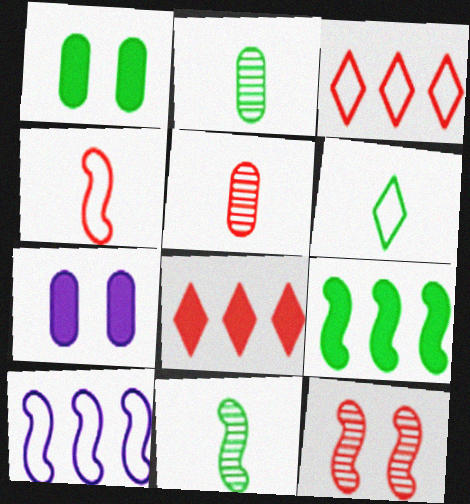[[3, 7, 11]]